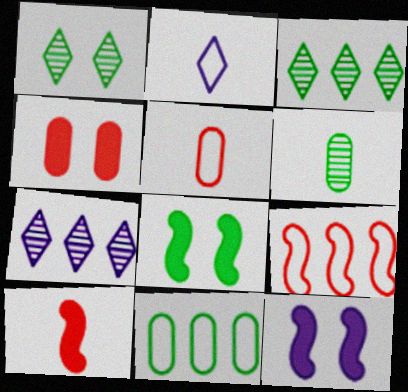[[2, 6, 10], 
[3, 5, 12], 
[5, 7, 8]]